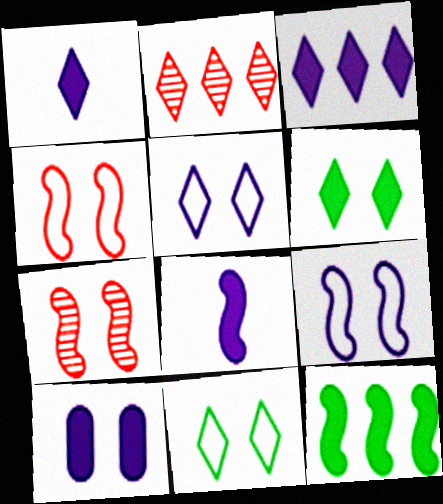[[1, 2, 11], 
[3, 8, 10], 
[7, 10, 11]]